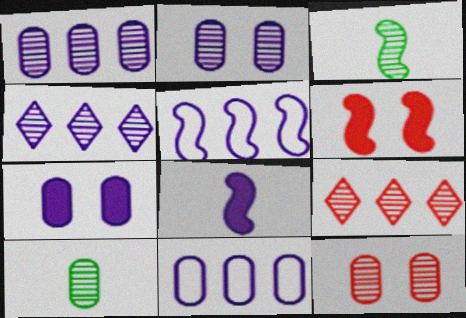[[1, 10, 12], 
[2, 3, 9], 
[3, 4, 12], 
[3, 5, 6]]